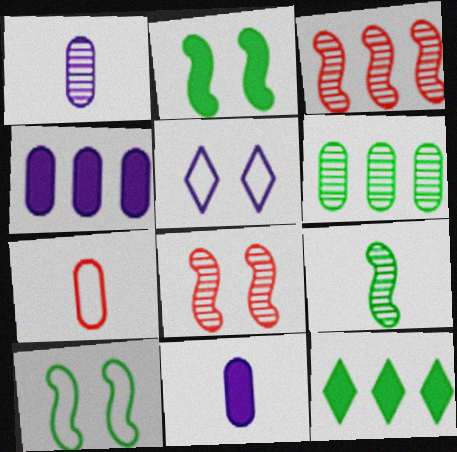[]